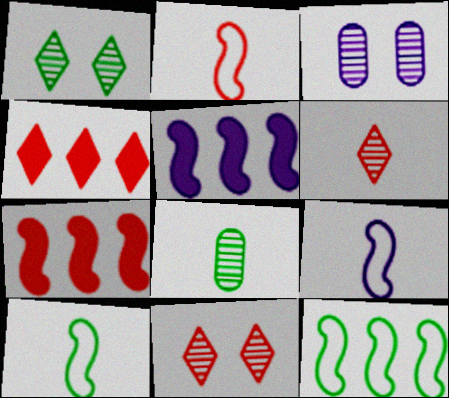[[2, 9, 10], 
[3, 4, 10]]